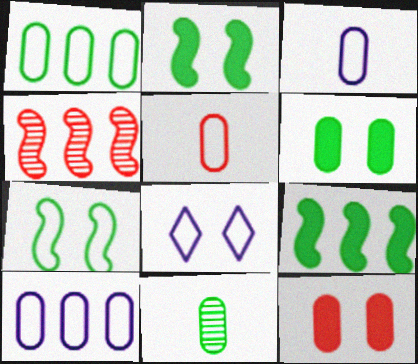[[1, 6, 11], 
[10, 11, 12]]